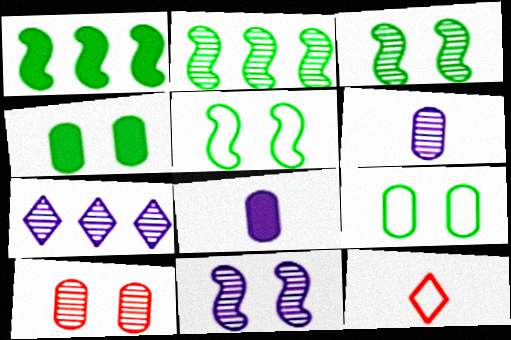[[6, 7, 11]]